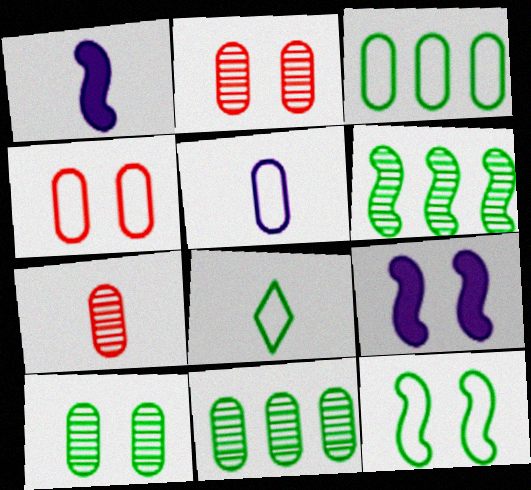[[1, 7, 8], 
[3, 4, 5], 
[3, 8, 12]]